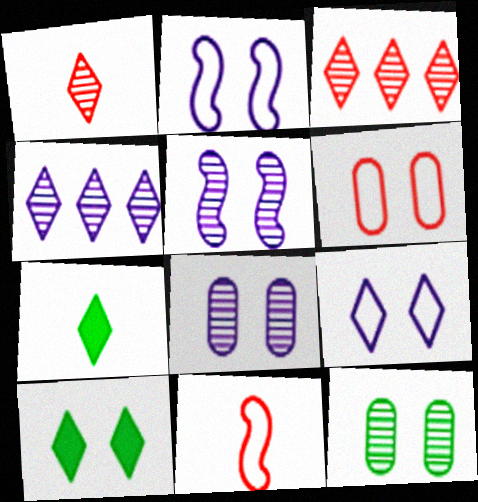[[3, 7, 9], 
[5, 6, 10]]